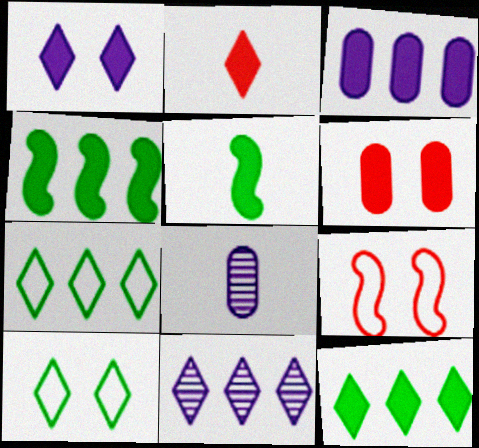[[1, 2, 12], 
[2, 10, 11], 
[8, 9, 12]]